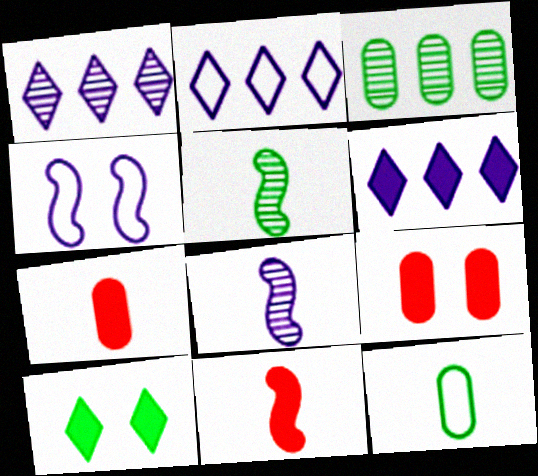[[1, 2, 6], 
[2, 5, 9]]